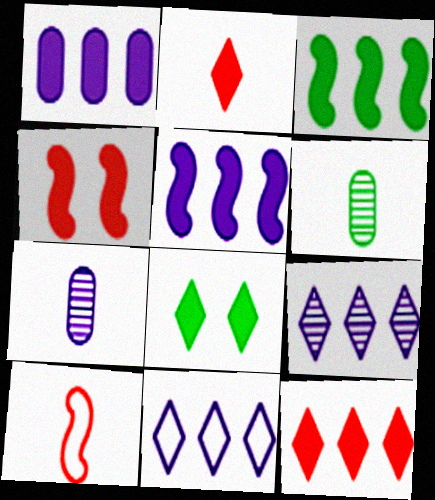[[1, 3, 12], 
[4, 6, 11]]